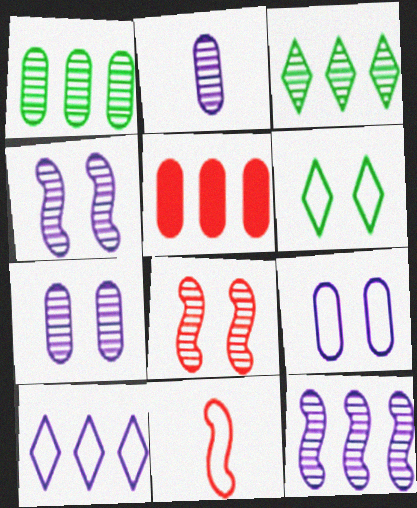[[2, 3, 8]]